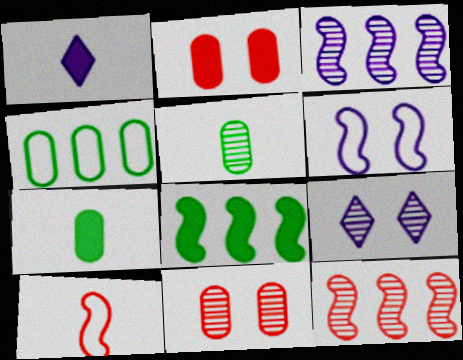[[1, 2, 8], 
[1, 5, 10], 
[5, 9, 12]]